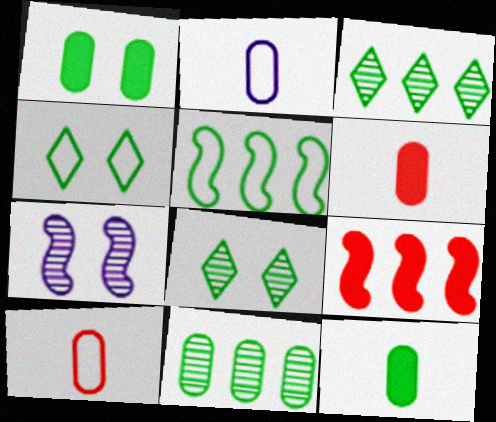[[2, 8, 9], 
[5, 8, 12]]